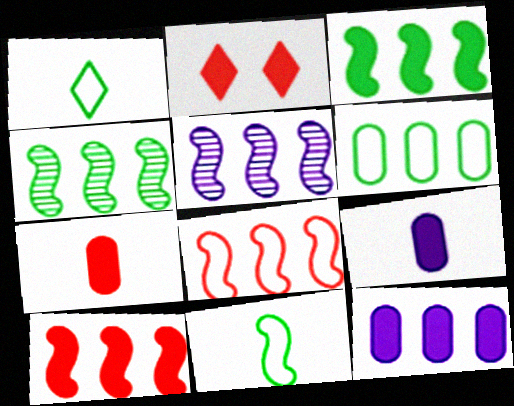[[2, 3, 9], 
[2, 7, 10], 
[3, 5, 8]]